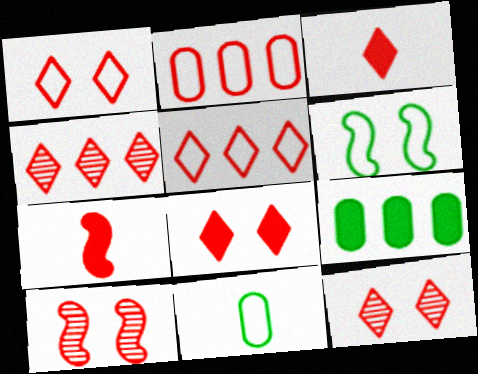[[1, 3, 4], 
[1, 8, 12], 
[2, 3, 10], 
[2, 7, 12], 
[3, 5, 12]]